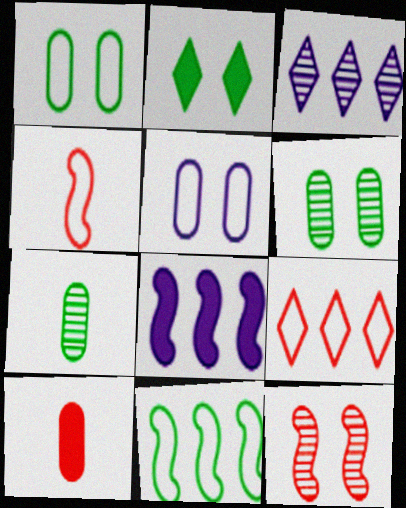[[2, 5, 12], 
[2, 7, 11], 
[2, 8, 10], 
[3, 7, 12], 
[9, 10, 12]]